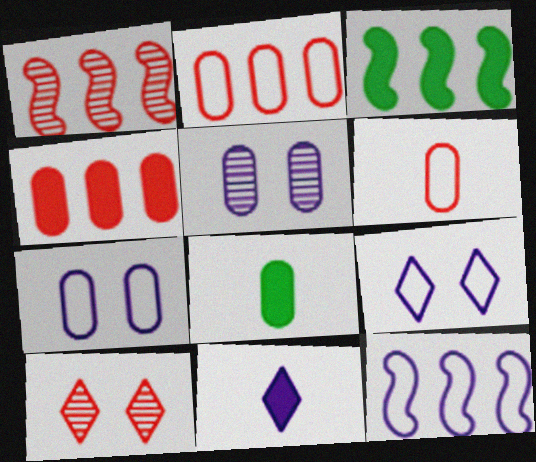[[1, 3, 12], 
[1, 8, 9], 
[2, 5, 8], 
[5, 11, 12], 
[8, 10, 12]]